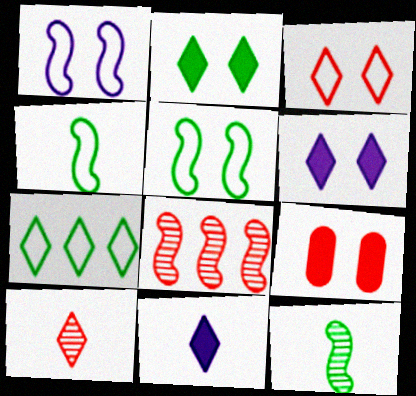[[6, 7, 10]]